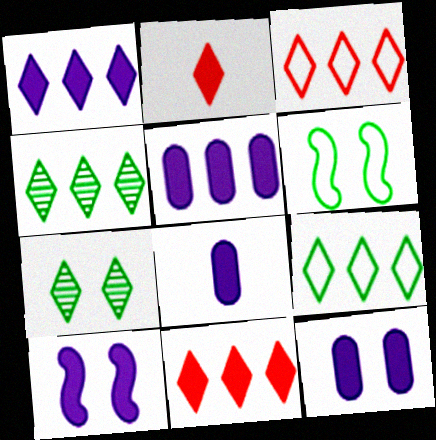[[1, 3, 4], 
[1, 8, 10], 
[5, 8, 12]]